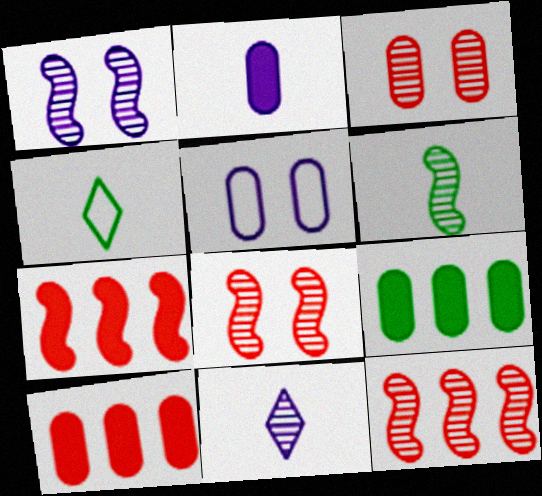[[1, 4, 10], 
[1, 6, 12]]